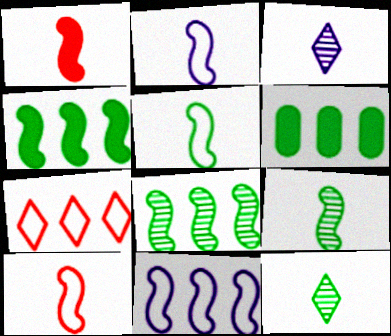[[1, 2, 9], 
[2, 5, 10]]